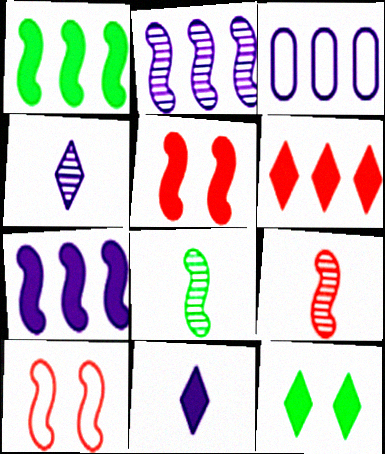[[3, 9, 12], 
[6, 11, 12], 
[7, 8, 10]]